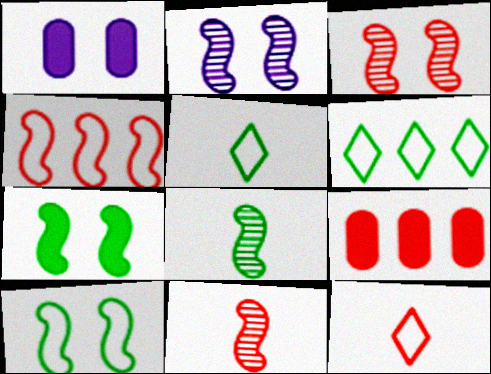[[1, 6, 11], 
[2, 5, 9], 
[3, 9, 12]]